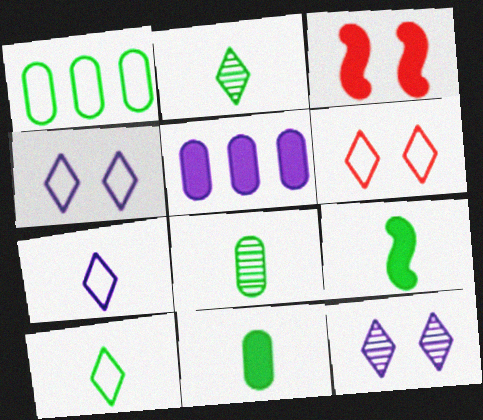[[8, 9, 10]]